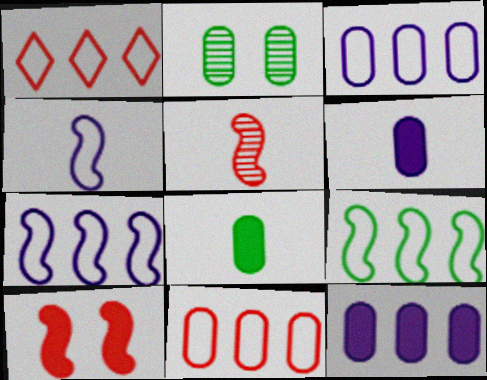[[1, 3, 9], 
[2, 6, 11]]